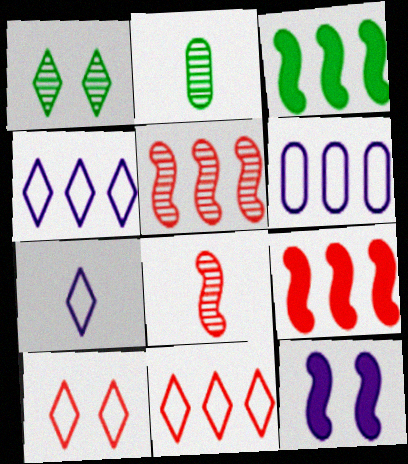[[2, 11, 12]]